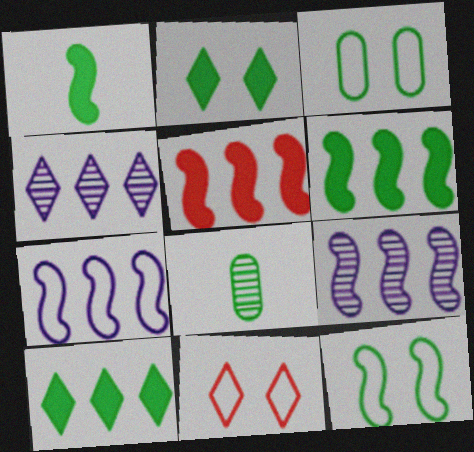[[8, 10, 12]]